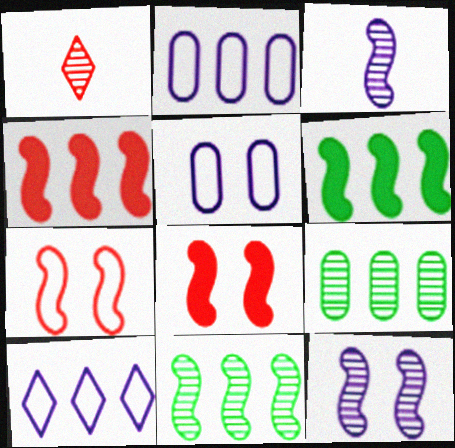[[1, 5, 6], 
[1, 9, 12], 
[3, 6, 7], 
[4, 9, 10]]